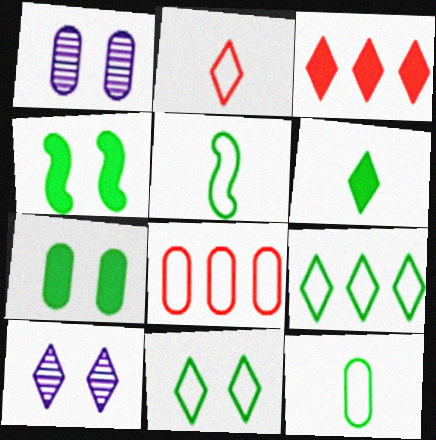[[1, 3, 5]]